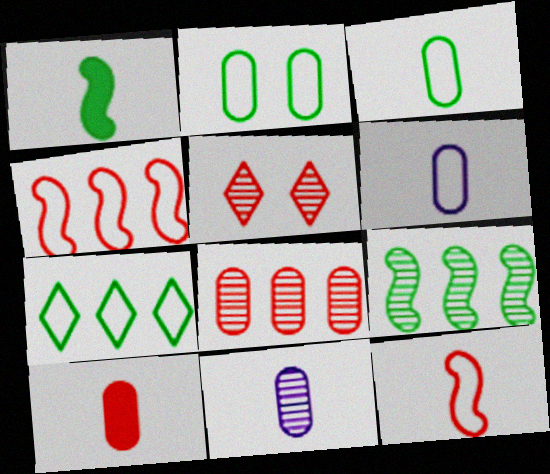[[3, 10, 11], 
[4, 5, 10], 
[5, 9, 11]]